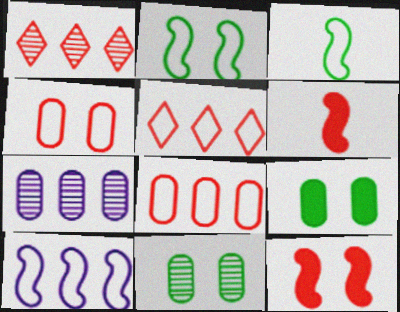[[1, 4, 6]]